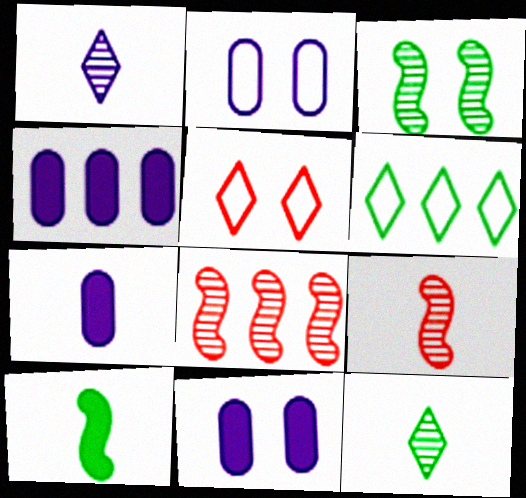[[3, 5, 11], 
[4, 6, 8], 
[4, 7, 11], 
[6, 9, 11]]